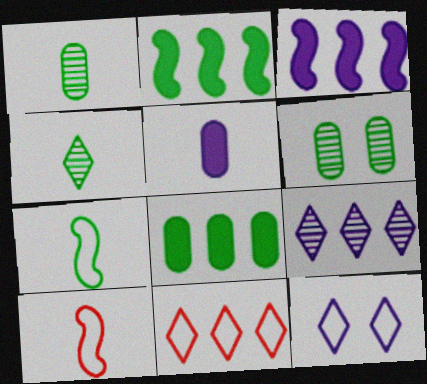[[4, 5, 10]]